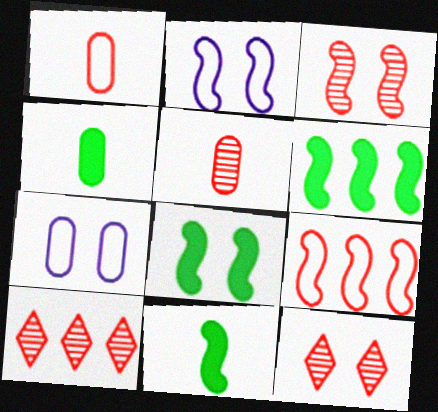[[2, 3, 8], 
[2, 4, 10], 
[3, 5, 10], 
[6, 8, 11], 
[7, 8, 12], 
[7, 10, 11]]